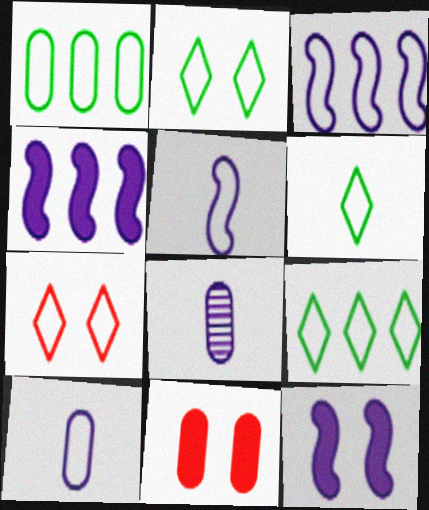[[1, 5, 7], 
[1, 8, 11], 
[2, 6, 9]]